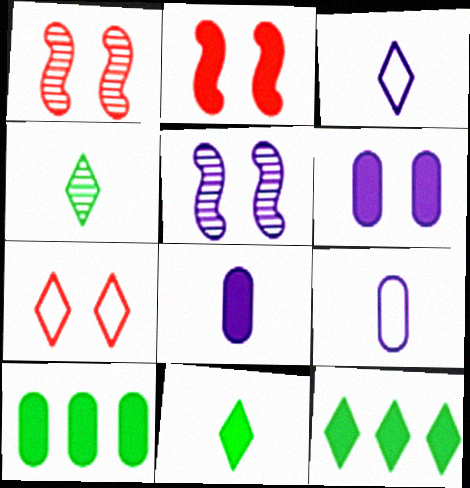[[1, 3, 10], 
[1, 9, 12], 
[2, 8, 12]]